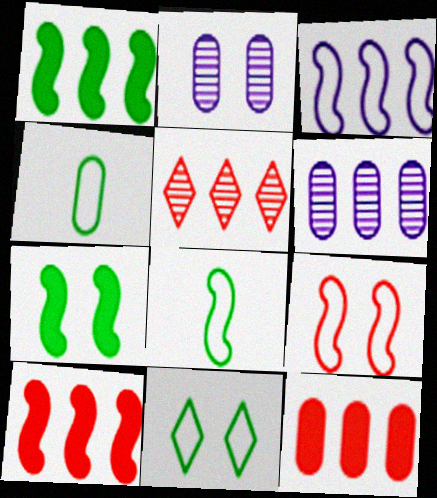[[2, 4, 12], 
[3, 8, 9]]